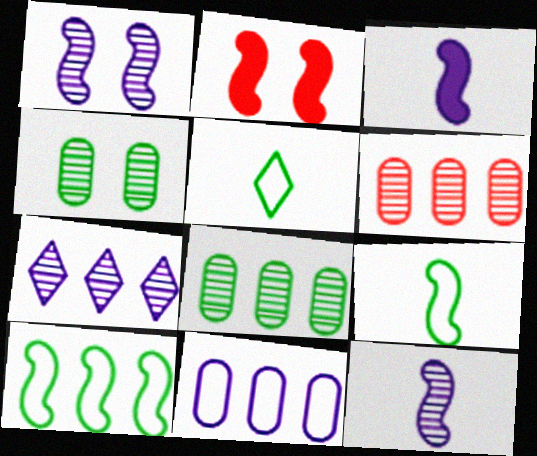[[2, 10, 12]]